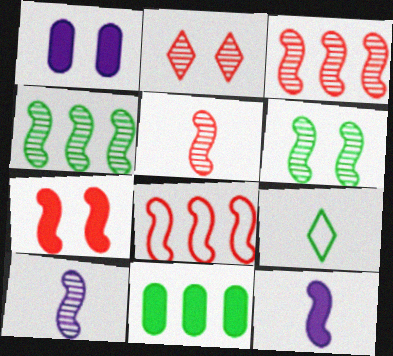[[1, 3, 9], 
[3, 6, 10], 
[5, 7, 8], 
[6, 8, 12], 
[6, 9, 11]]